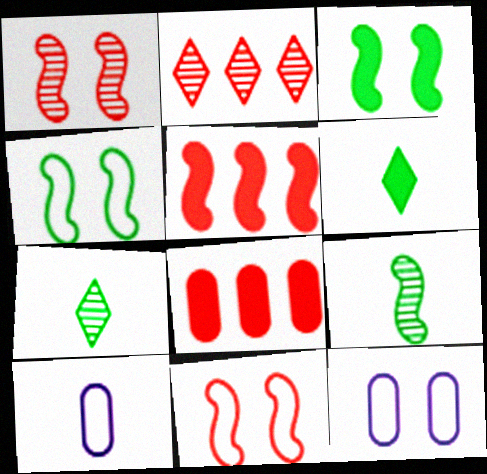[[2, 3, 10], 
[5, 7, 12]]